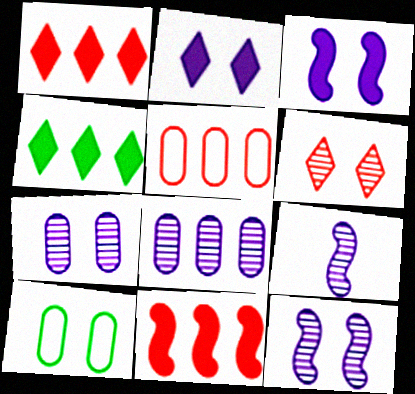[[1, 9, 10], 
[3, 6, 10]]